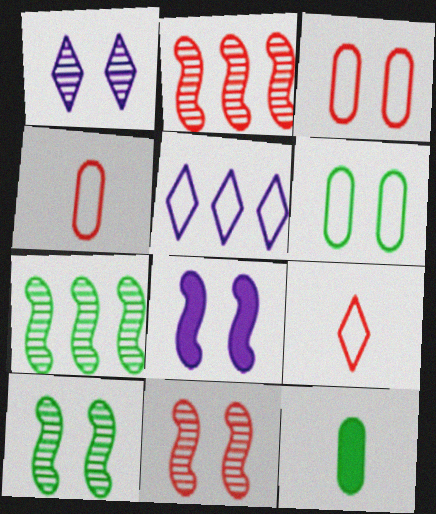[[5, 11, 12]]